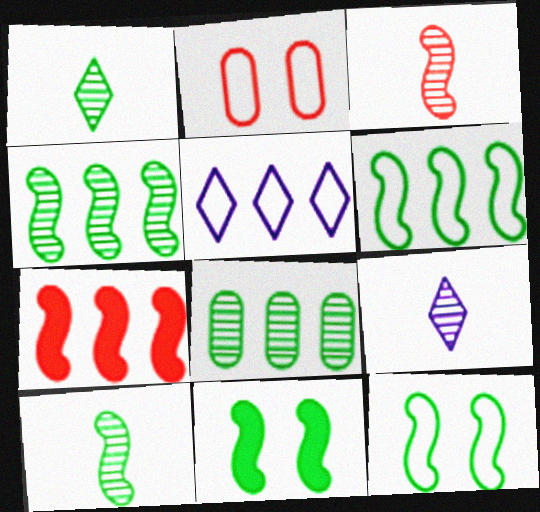[[5, 7, 8], 
[6, 10, 11]]